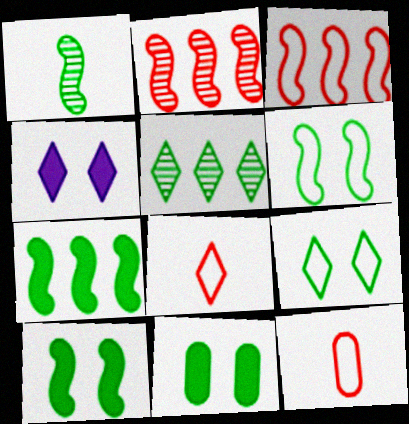[[1, 6, 7], 
[4, 5, 8]]